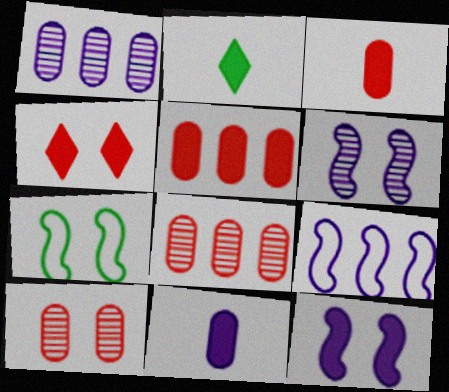[[2, 5, 12], 
[2, 9, 10]]